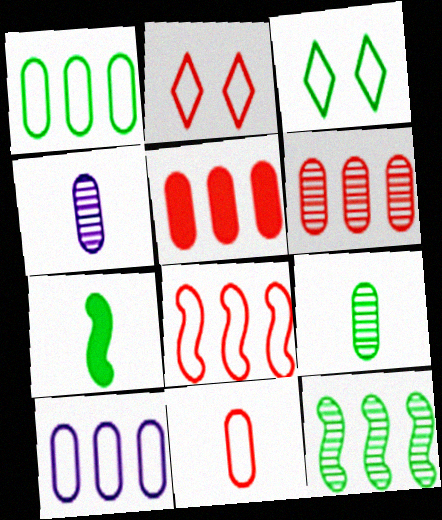[[2, 8, 11]]